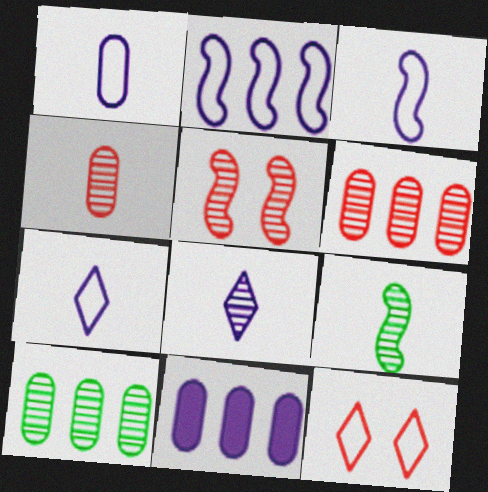[[1, 3, 7], 
[4, 8, 9], 
[5, 8, 10], 
[9, 11, 12]]